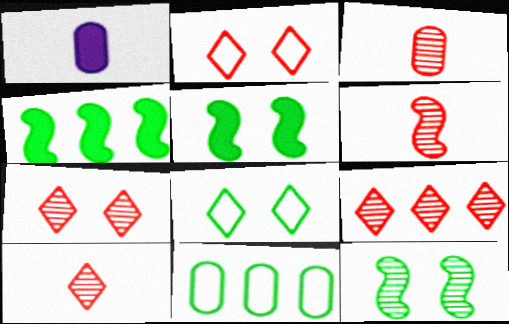[[3, 6, 10], 
[7, 9, 10]]